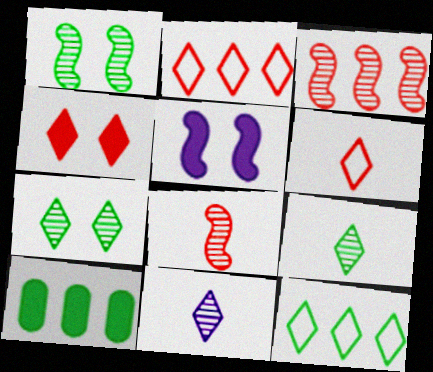[[4, 11, 12]]